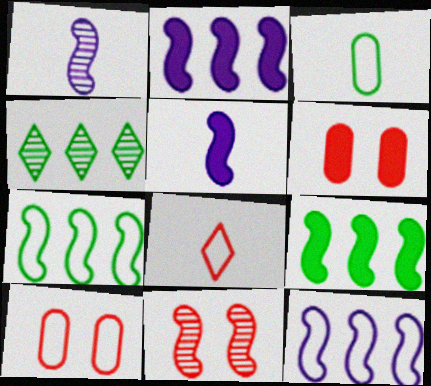[[4, 5, 10], 
[5, 7, 11]]